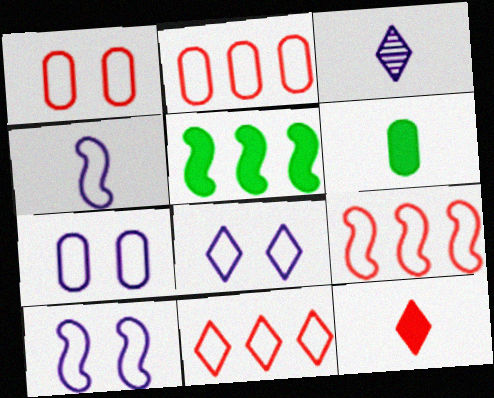[[1, 3, 5], 
[2, 9, 11], 
[7, 8, 10]]